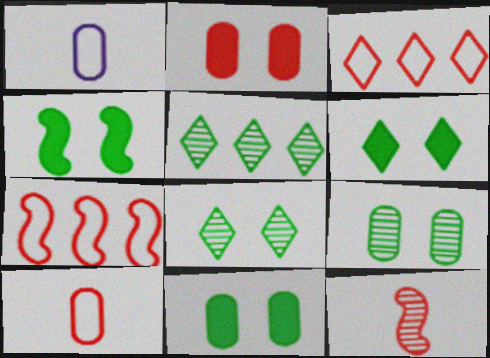[[2, 3, 12], 
[4, 6, 11]]